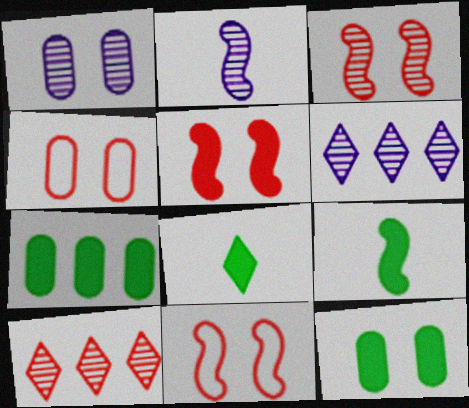[[1, 2, 6], 
[1, 4, 12], 
[3, 5, 11], 
[4, 6, 9]]